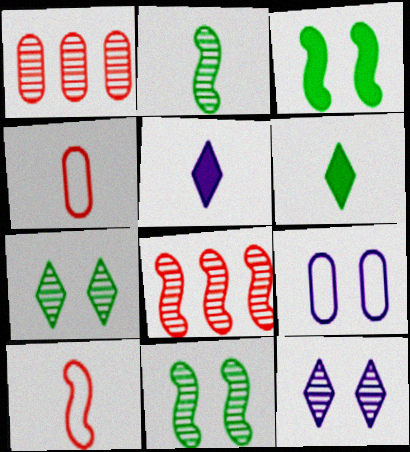[[1, 2, 12], 
[2, 4, 5], 
[6, 8, 9]]